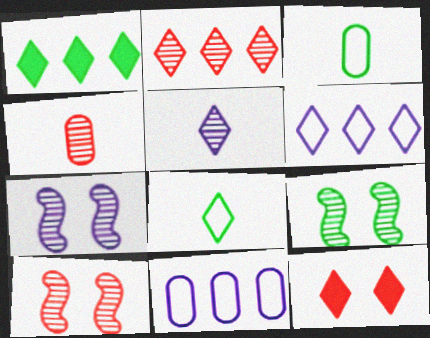[[1, 2, 6], 
[1, 3, 9], 
[2, 4, 10], 
[7, 9, 10]]